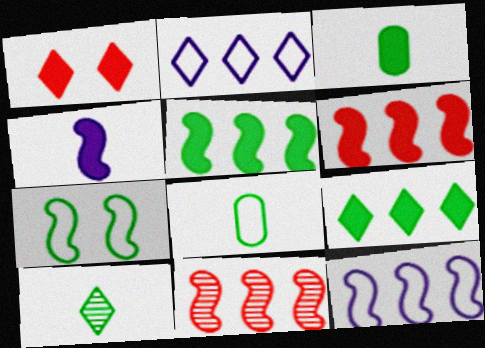[[1, 2, 10], 
[4, 7, 11], 
[5, 11, 12]]